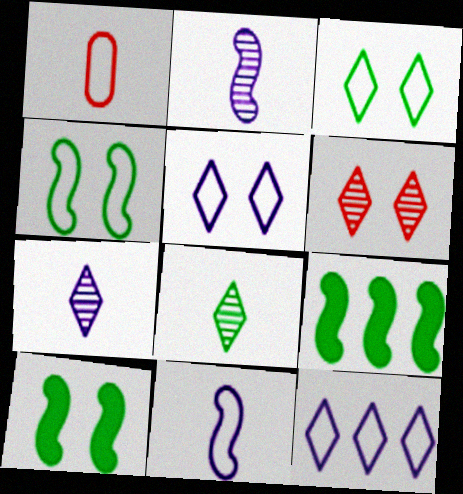[[1, 4, 12]]